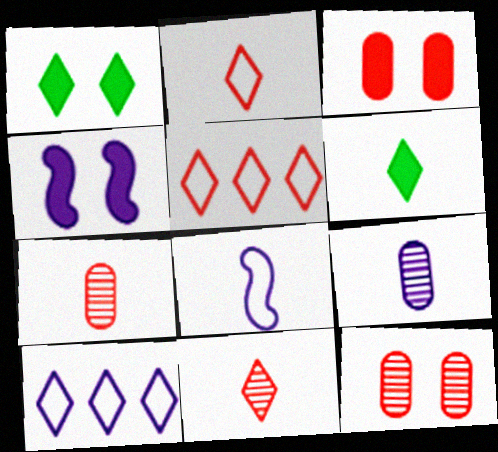[[1, 3, 4], 
[1, 10, 11], 
[4, 9, 10], 
[6, 7, 8]]